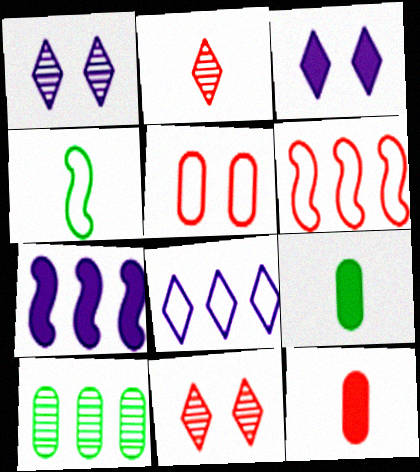[[1, 6, 9], 
[4, 5, 8], 
[6, 11, 12]]